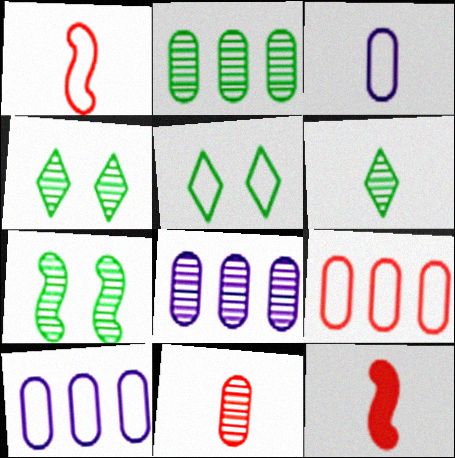[[1, 5, 10], 
[2, 6, 7], 
[3, 6, 12], 
[4, 10, 12], 
[5, 8, 12]]